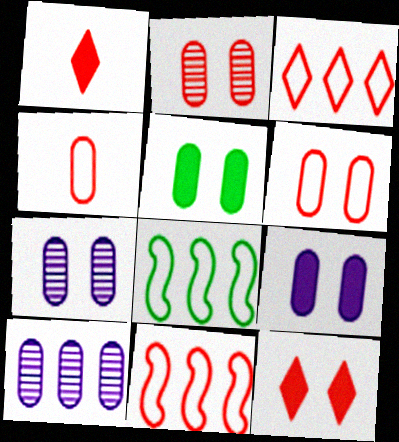[[1, 2, 11], 
[1, 7, 8], 
[4, 5, 10], 
[5, 6, 7]]